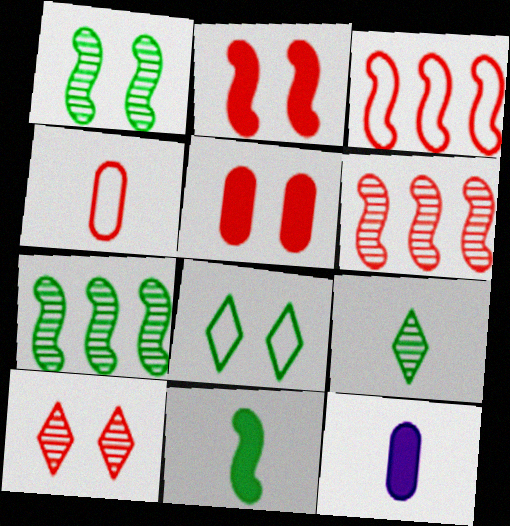[[6, 8, 12]]